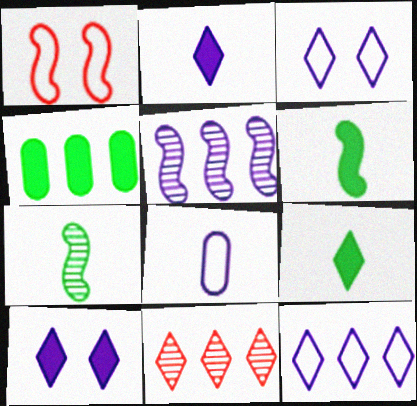[[1, 5, 6], 
[3, 9, 11], 
[5, 8, 10]]